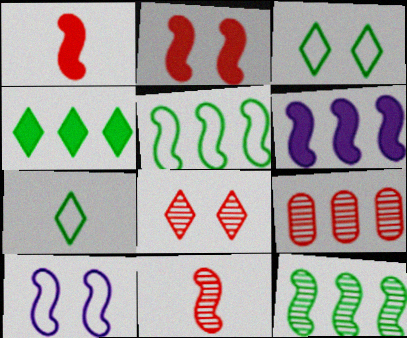[[1, 10, 12], 
[8, 9, 11]]